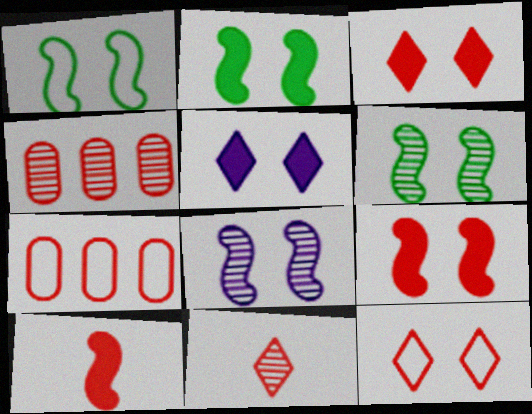[[1, 2, 6], 
[1, 8, 9], 
[4, 10, 12], 
[7, 9, 11]]